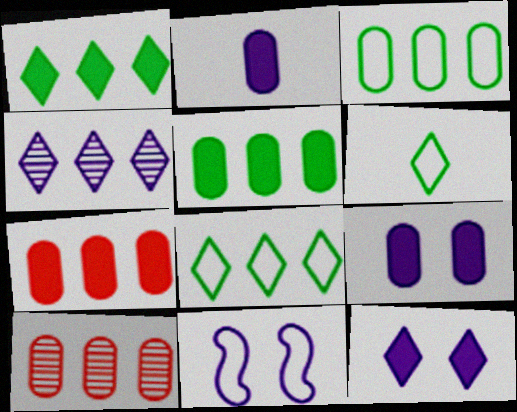[[2, 4, 11]]